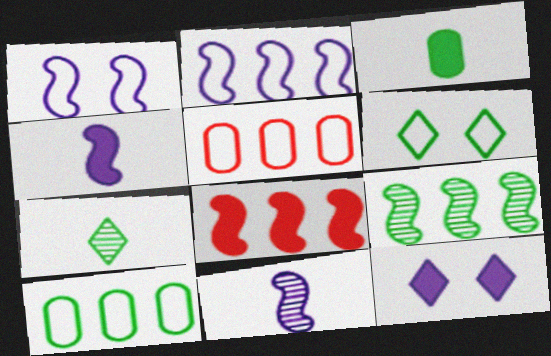[[2, 8, 9], 
[3, 6, 9], 
[3, 8, 12]]